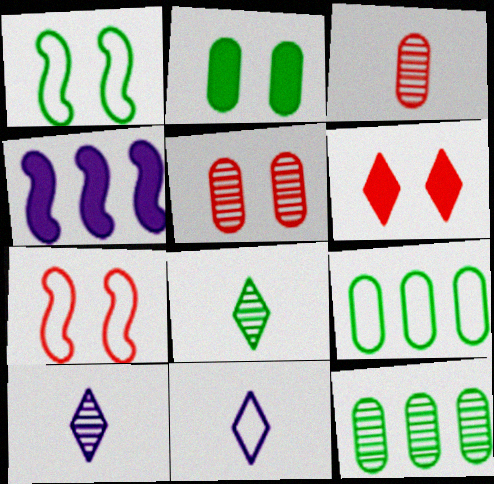[[5, 6, 7], 
[7, 9, 11]]